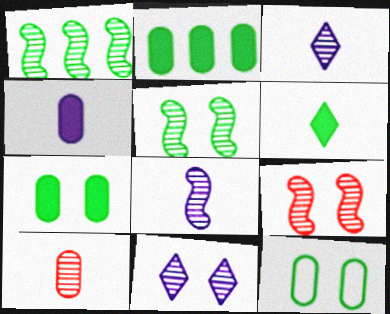[[1, 6, 12], 
[1, 8, 9], 
[1, 10, 11]]